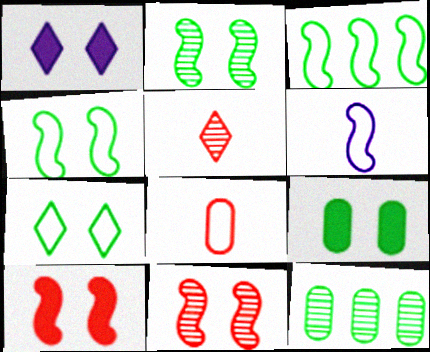[[1, 9, 10], 
[2, 7, 9]]